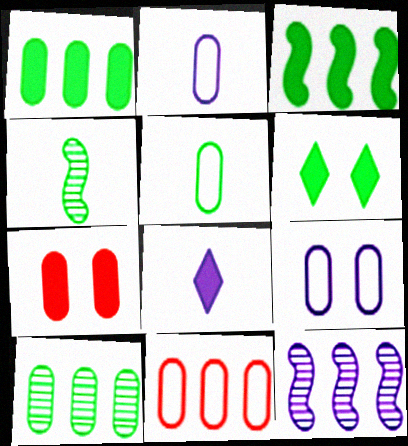[[2, 7, 10], 
[3, 7, 8], 
[5, 9, 11], 
[8, 9, 12]]